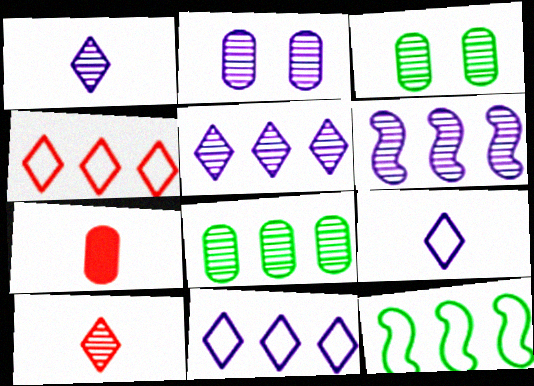[[1, 2, 6], 
[3, 6, 10]]